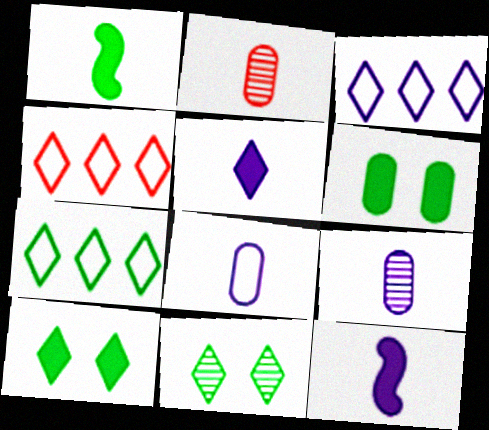[[3, 4, 7], 
[4, 5, 11]]